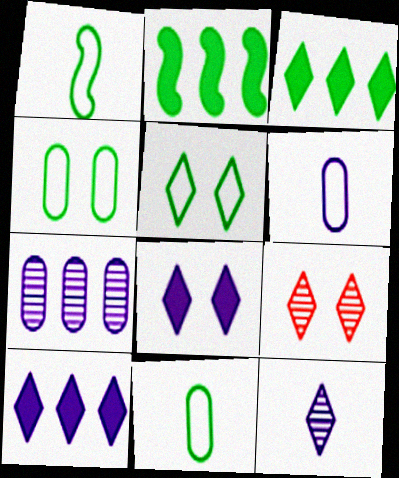[[2, 6, 9], 
[5, 8, 9]]